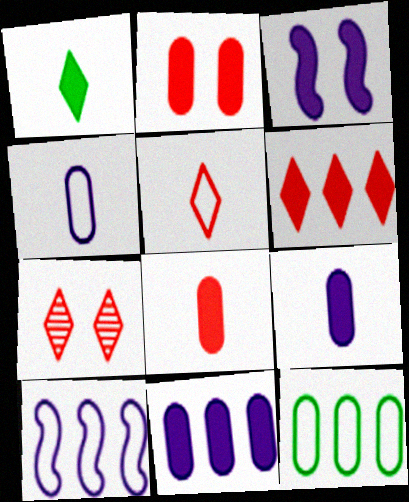[[5, 6, 7]]